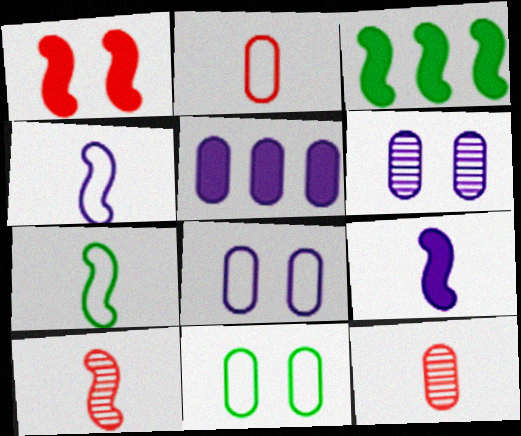[[1, 3, 9], 
[5, 11, 12], 
[7, 9, 10]]